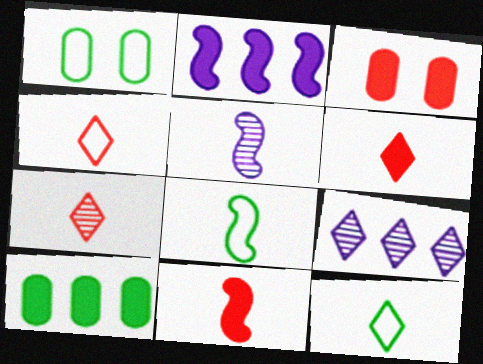[[1, 2, 7], 
[1, 9, 11], 
[3, 8, 9], 
[4, 6, 7], 
[5, 8, 11]]